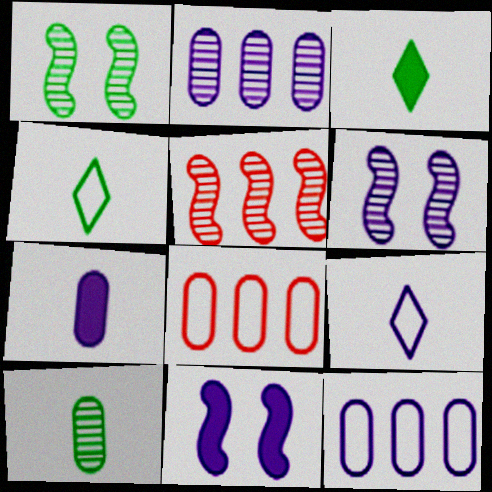[[2, 9, 11], 
[3, 6, 8]]